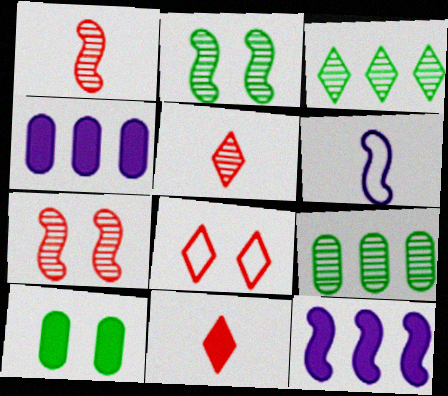[[10, 11, 12]]